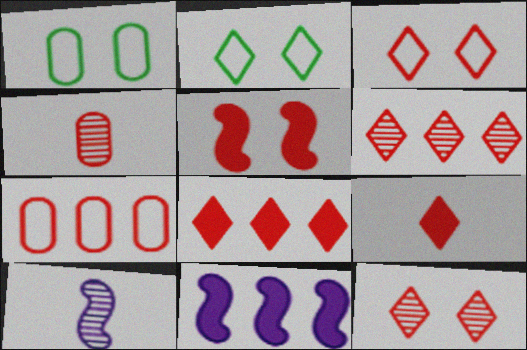[[1, 8, 10], 
[2, 4, 11], 
[3, 6, 9]]